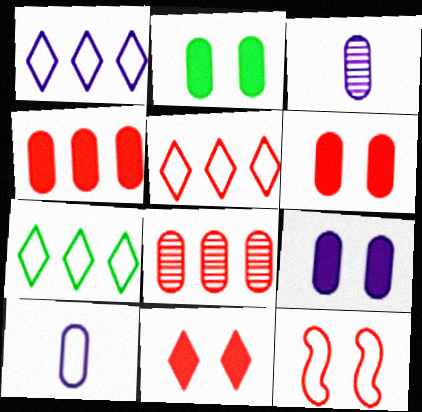[[1, 5, 7], 
[2, 6, 9], 
[2, 8, 10], 
[7, 10, 12]]